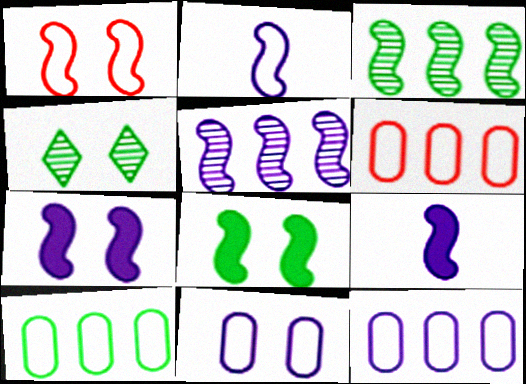[[1, 3, 9], 
[2, 5, 7], 
[4, 6, 9], 
[6, 10, 12]]